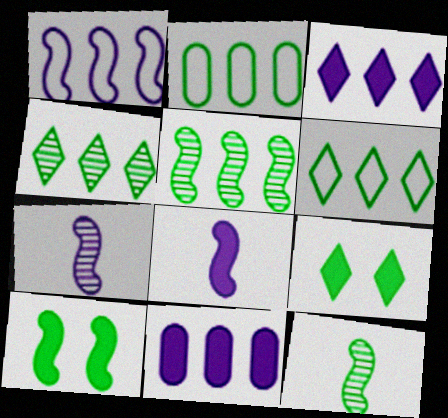[[2, 9, 12]]